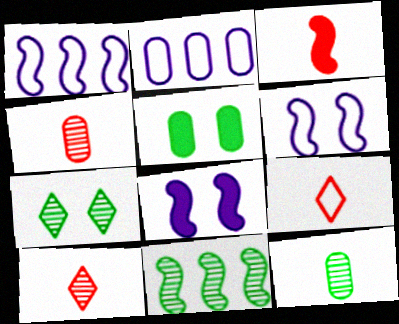[[1, 5, 10], 
[2, 3, 7], 
[2, 4, 5], 
[3, 4, 9], 
[3, 6, 11], 
[7, 11, 12]]